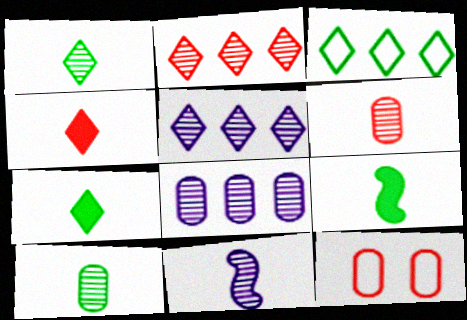[[1, 6, 11], 
[5, 9, 12]]